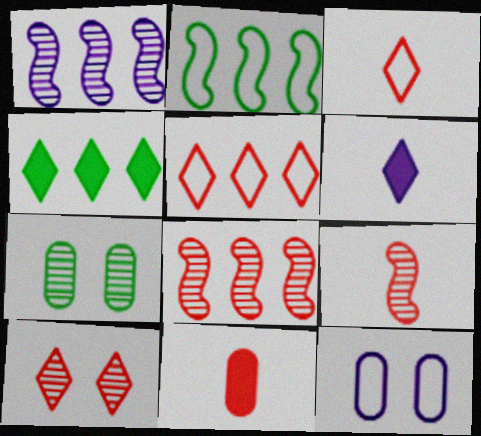[[1, 6, 12], 
[2, 3, 12], 
[3, 9, 11], 
[4, 9, 12]]